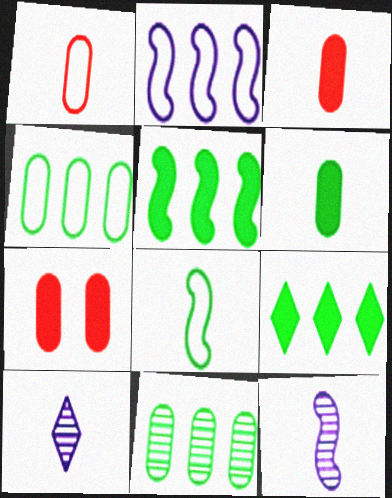[[3, 8, 10]]